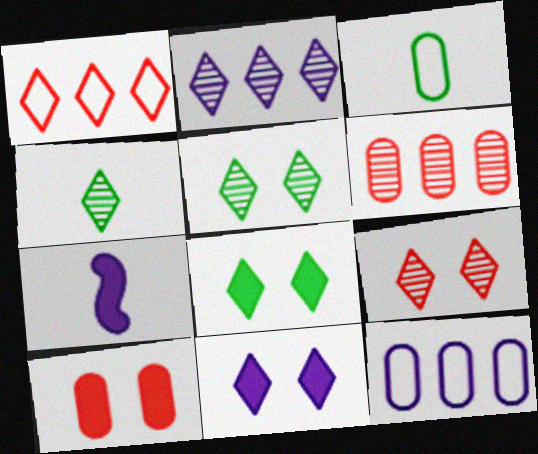[[1, 4, 11], 
[2, 4, 9]]